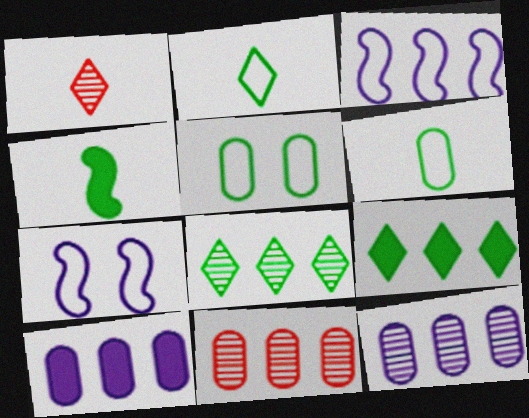[[3, 9, 11], 
[4, 5, 8]]